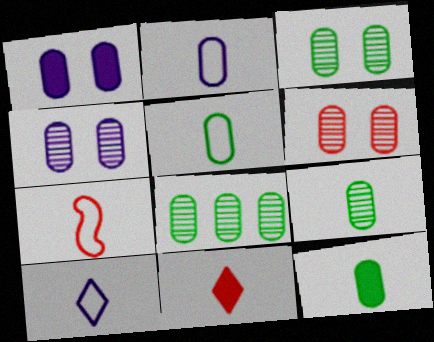[[3, 4, 6], 
[3, 8, 9], 
[5, 7, 10], 
[5, 9, 12]]